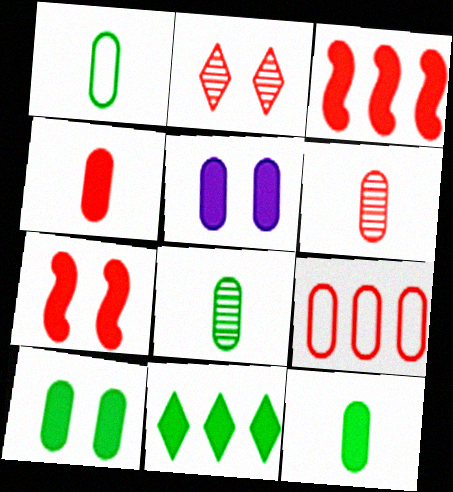[[1, 8, 12], 
[5, 8, 9]]